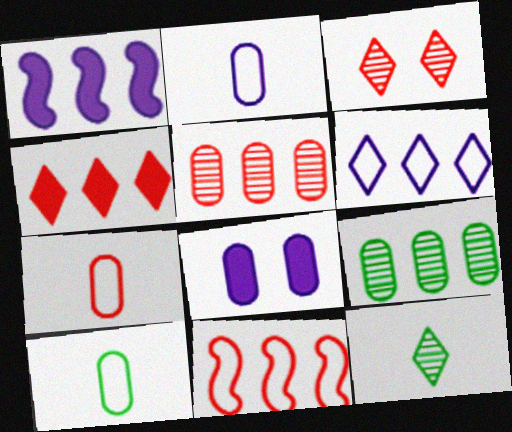[[1, 3, 10], 
[2, 7, 10], 
[4, 5, 11], 
[5, 8, 10], 
[7, 8, 9], 
[8, 11, 12]]